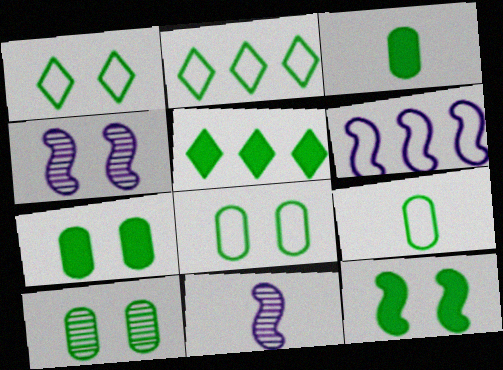[[1, 10, 12], 
[3, 5, 12], 
[7, 8, 10]]